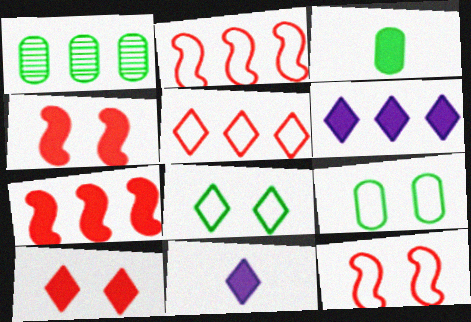[[1, 2, 6], 
[1, 3, 9], 
[1, 11, 12], 
[3, 4, 6]]